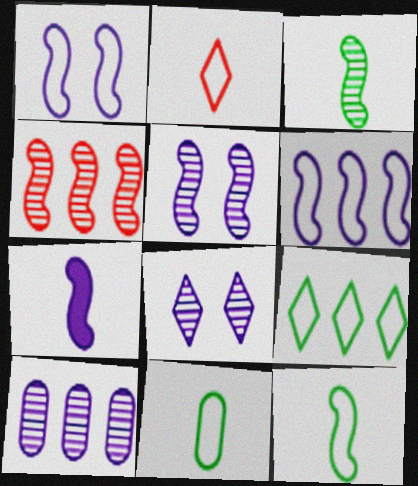[[3, 4, 5], 
[5, 6, 7]]